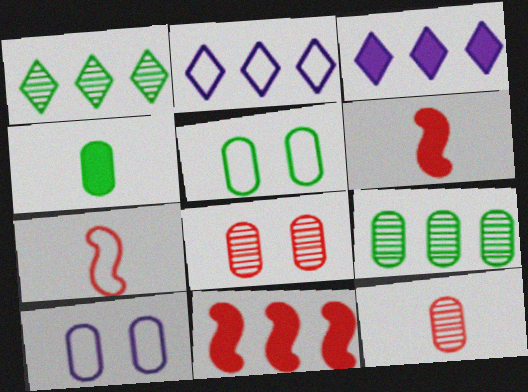[[1, 6, 10], 
[2, 5, 7], 
[2, 9, 11], 
[4, 5, 9]]